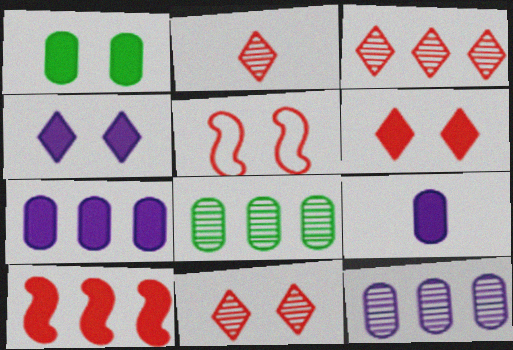[[2, 3, 11]]